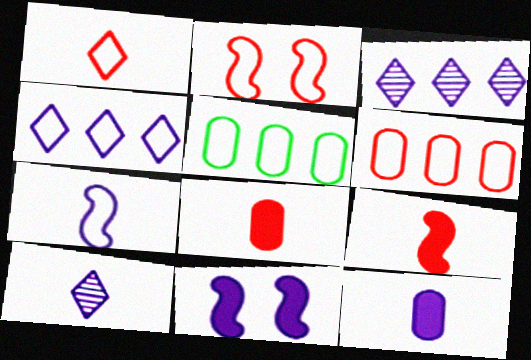[[1, 2, 6], 
[7, 10, 12]]